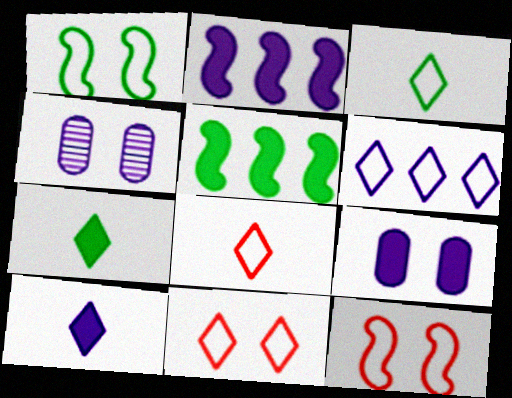[[2, 9, 10], 
[3, 6, 11], 
[4, 5, 8]]